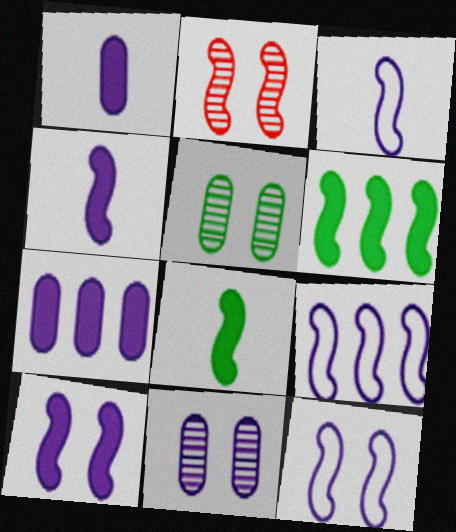[[2, 3, 6], 
[2, 8, 9], 
[3, 9, 12]]